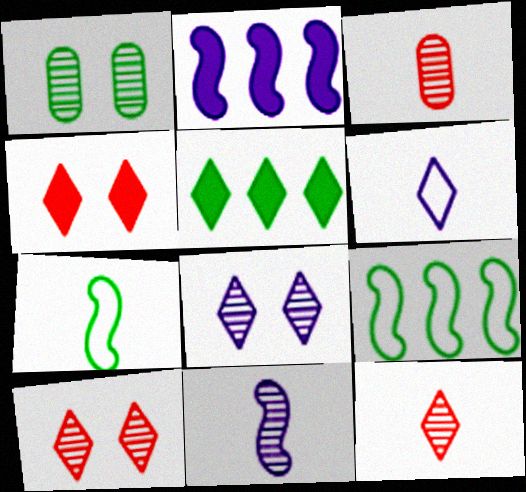[[1, 5, 7], 
[5, 6, 10]]